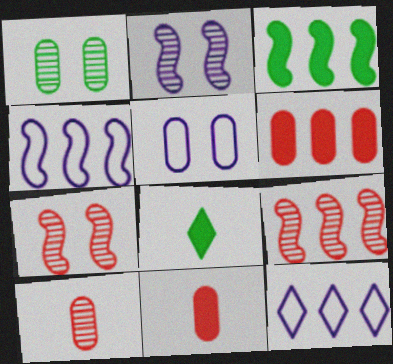[[3, 4, 9], 
[5, 8, 9]]